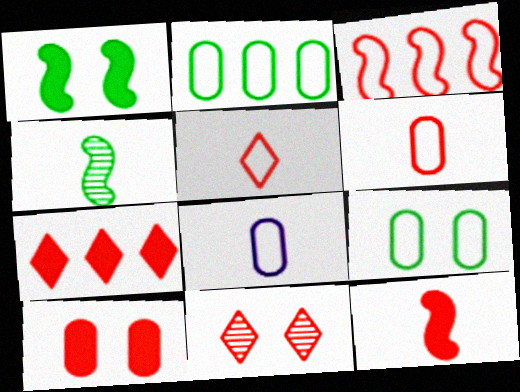[[5, 7, 11], 
[7, 10, 12]]